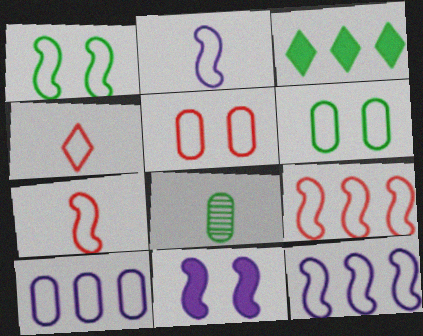[[1, 2, 9], 
[1, 3, 8], 
[1, 4, 10], 
[1, 7, 12], 
[4, 5, 9], 
[4, 6, 12]]